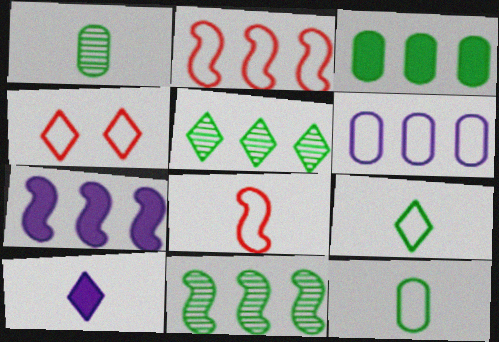[[1, 4, 7], 
[1, 8, 10], 
[2, 7, 11], 
[4, 5, 10]]